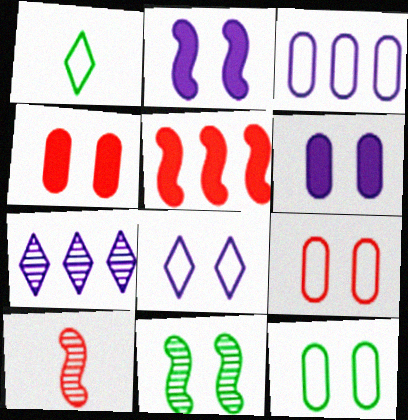[[4, 8, 11]]